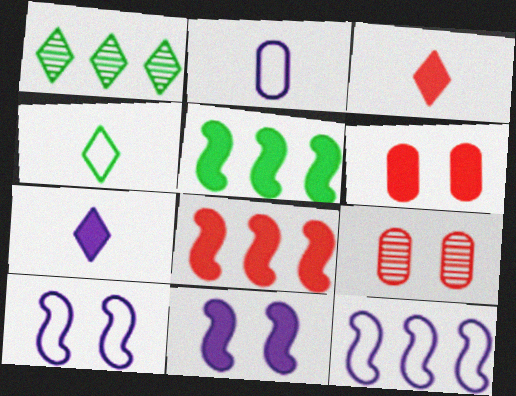[[3, 6, 8], 
[5, 6, 7]]